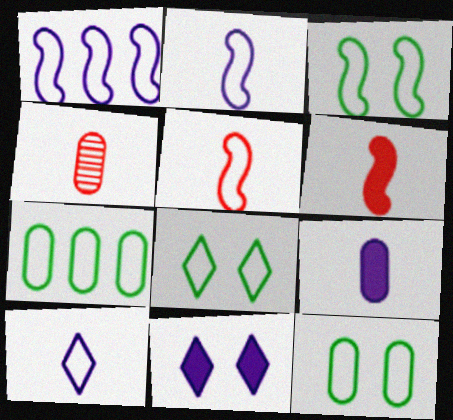[[1, 3, 5], 
[3, 8, 12]]